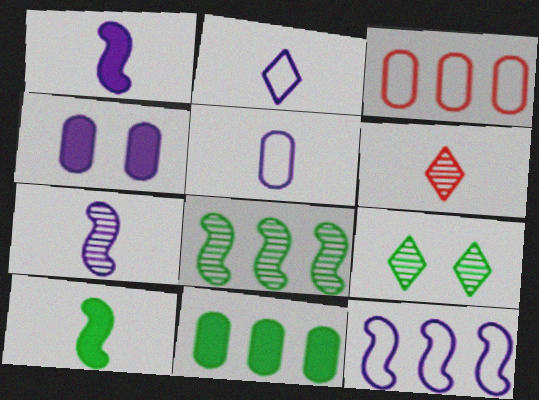[[1, 3, 9], 
[5, 6, 10]]